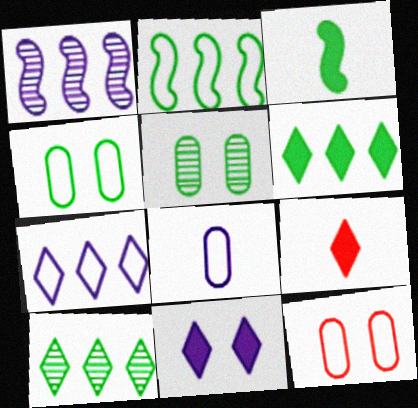[[1, 4, 9], 
[1, 8, 11], 
[3, 4, 10], 
[6, 9, 11]]